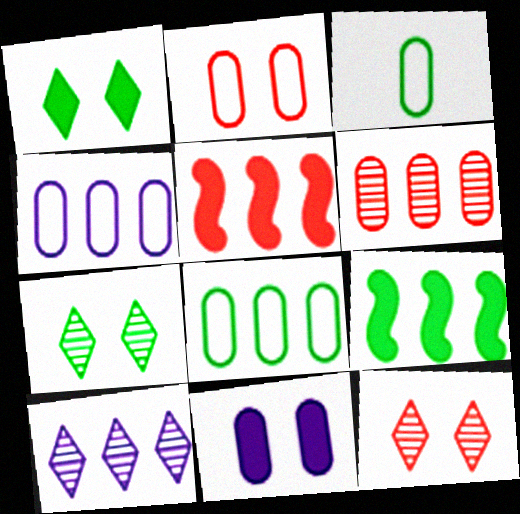[[2, 3, 4], 
[3, 6, 11], 
[3, 7, 9], 
[5, 8, 10]]